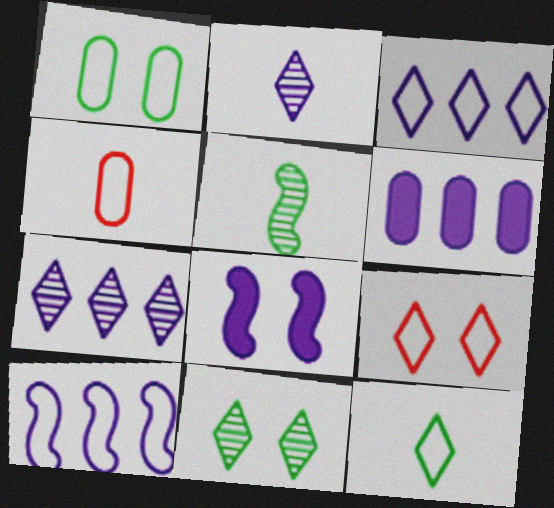[[3, 9, 12], 
[5, 6, 9], 
[6, 7, 10]]